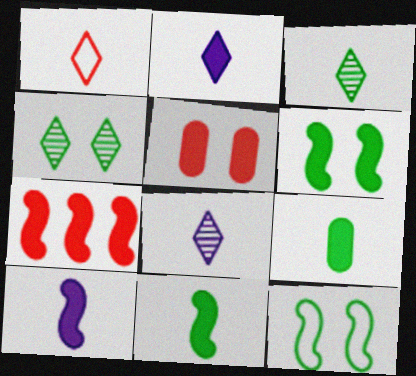[[1, 2, 3], 
[6, 7, 10]]